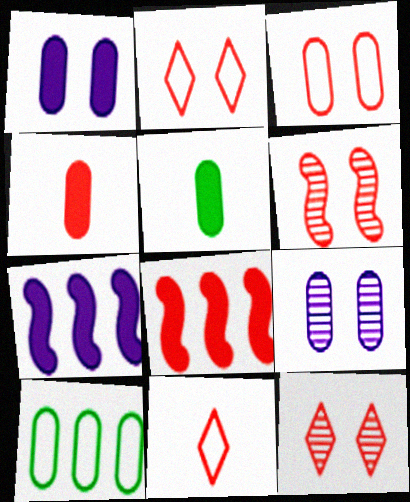[[4, 9, 10]]